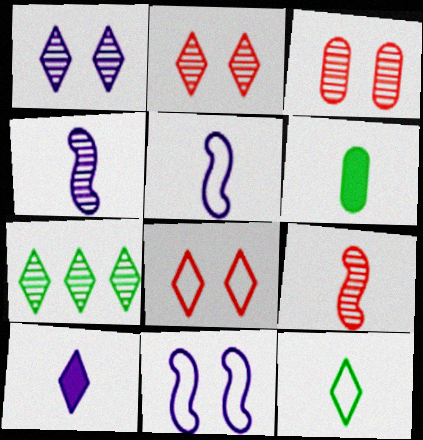[[3, 4, 7], 
[7, 8, 10]]